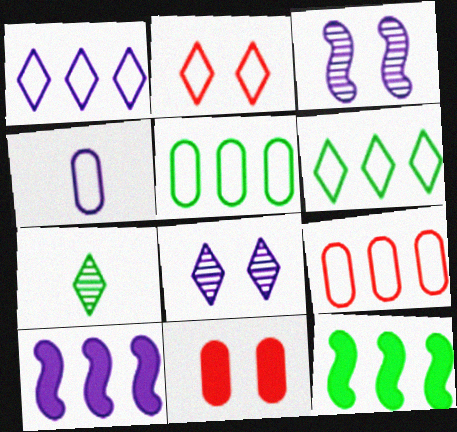[[4, 8, 10]]